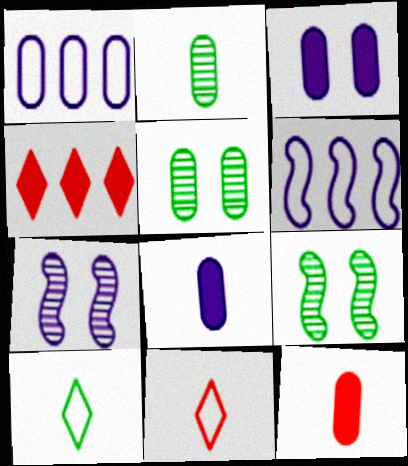[[1, 5, 12]]